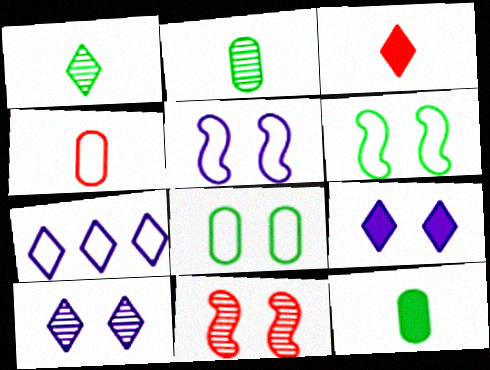[[4, 6, 7], 
[7, 11, 12], 
[8, 9, 11]]